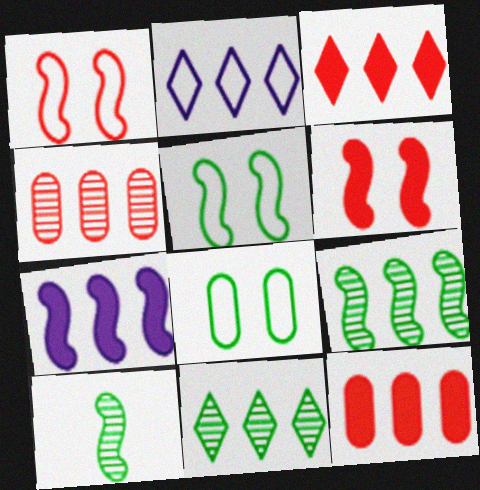[[1, 7, 10], 
[2, 3, 11], 
[2, 9, 12]]